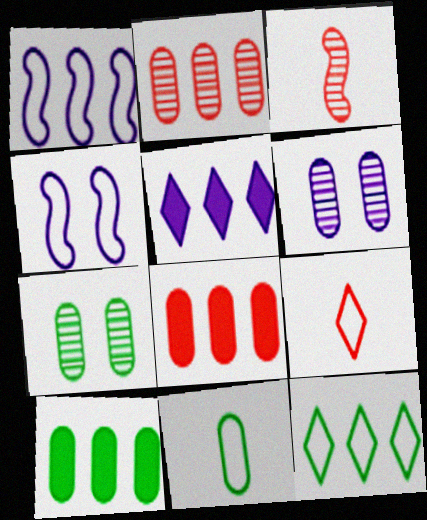[[6, 8, 11], 
[7, 10, 11]]